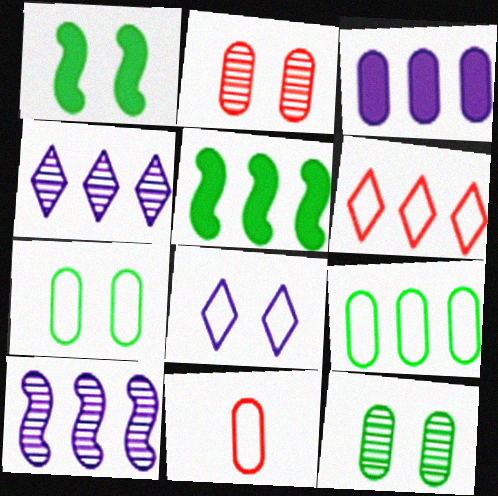[[1, 2, 8], 
[1, 4, 11], 
[3, 11, 12]]